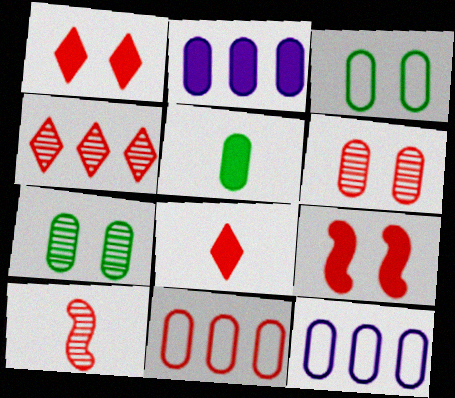[[1, 10, 11], 
[4, 6, 10], 
[5, 6, 12]]